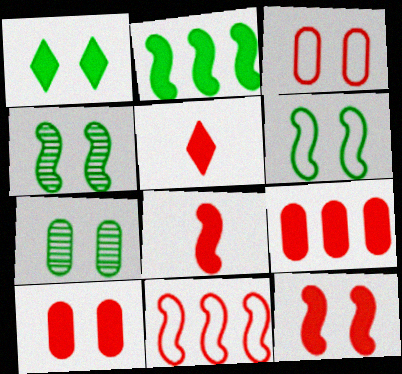[[1, 6, 7], 
[5, 9, 12]]